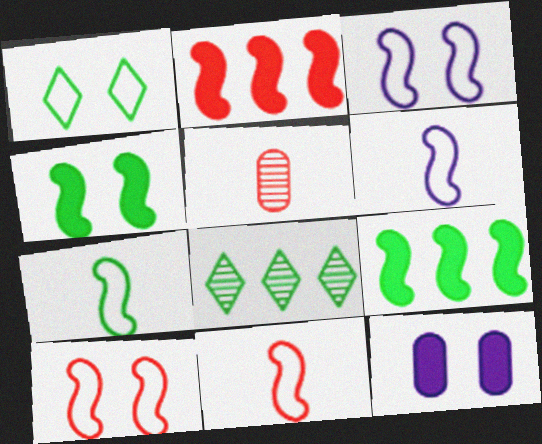[[6, 7, 11], 
[8, 11, 12]]